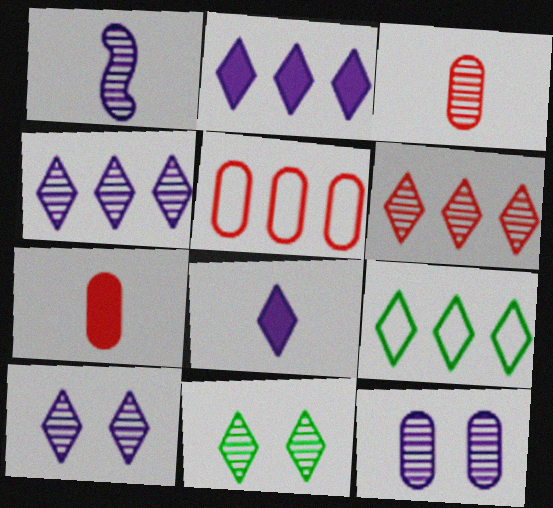[[1, 4, 12], 
[2, 6, 9]]